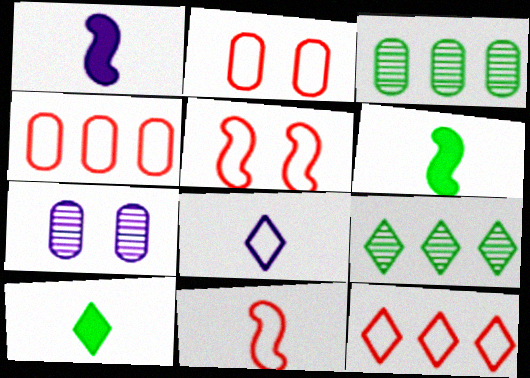[[1, 2, 9], 
[2, 11, 12], 
[6, 7, 12]]